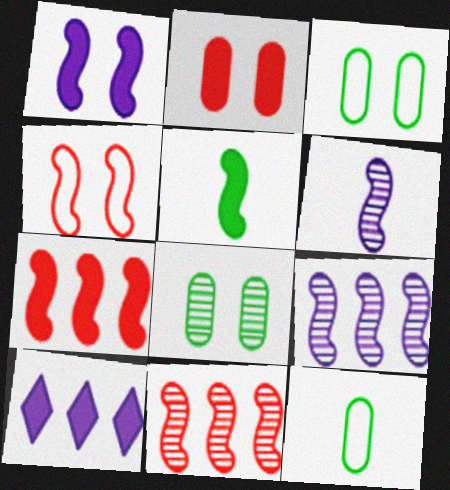[[1, 5, 7], 
[2, 5, 10], 
[4, 5, 9]]